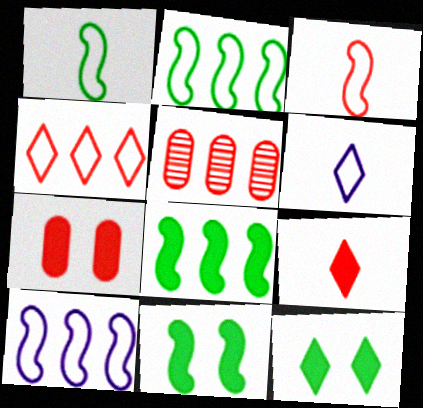[[5, 6, 11]]